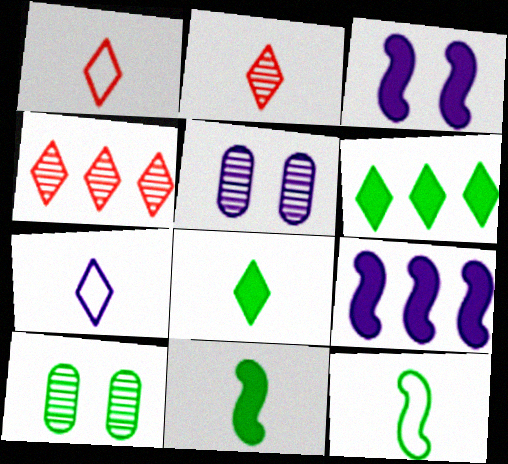[[1, 9, 10], 
[2, 7, 8], 
[5, 7, 9], 
[6, 10, 12]]